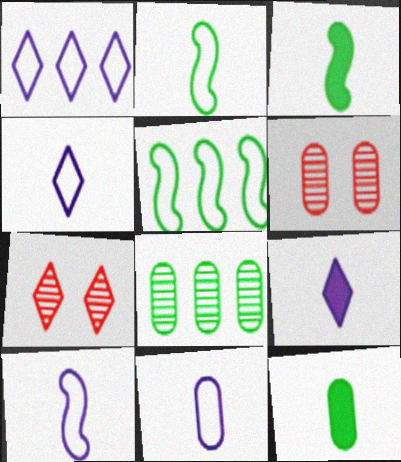[[1, 3, 6], 
[4, 10, 11], 
[5, 6, 9]]